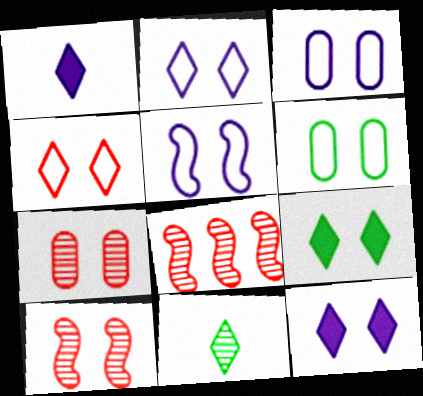[[1, 6, 8], 
[2, 3, 5], 
[3, 9, 10], 
[4, 5, 6], 
[5, 7, 9], 
[6, 10, 12]]